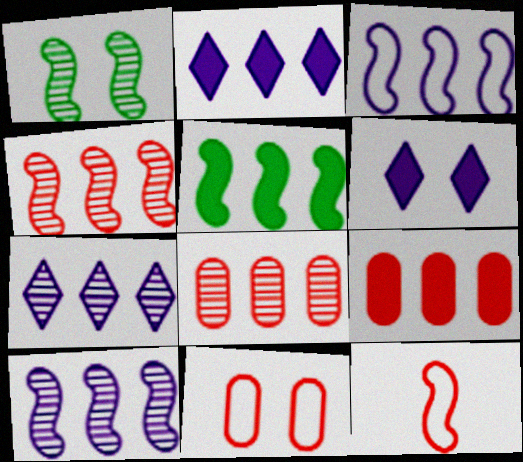[[1, 6, 11], 
[2, 5, 9], 
[3, 4, 5]]